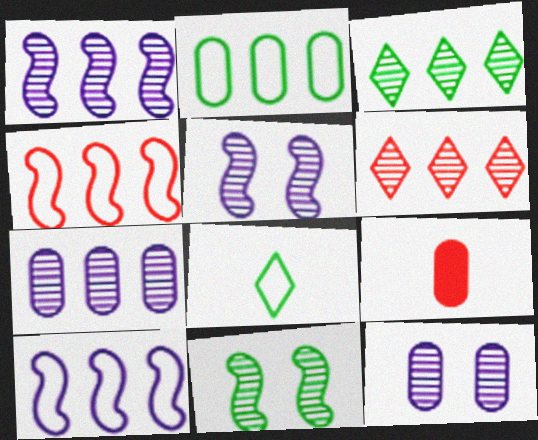[[2, 9, 12]]